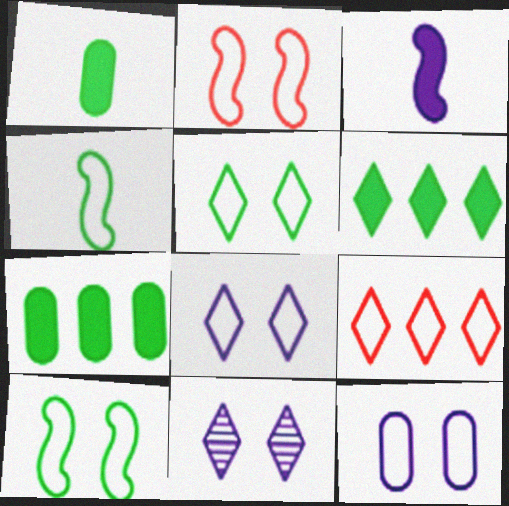[[2, 5, 12], 
[4, 9, 12]]